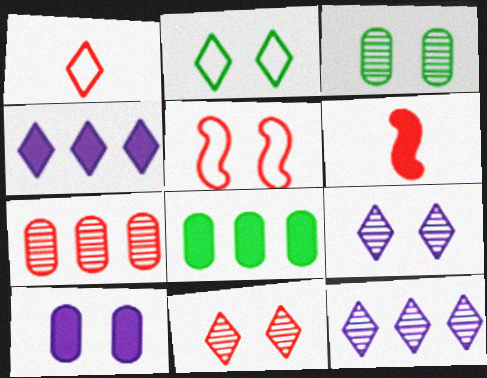[]